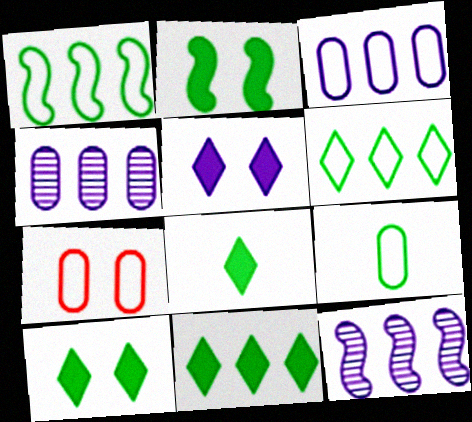[[3, 7, 9], 
[7, 8, 12], 
[8, 10, 11]]